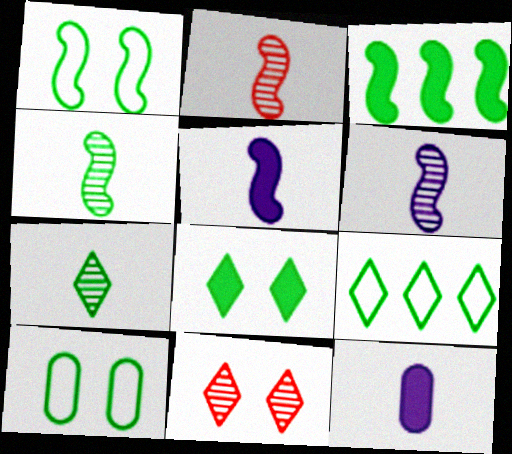[[1, 3, 4], 
[2, 4, 6], 
[3, 7, 10], 
[7, 8, 9]]